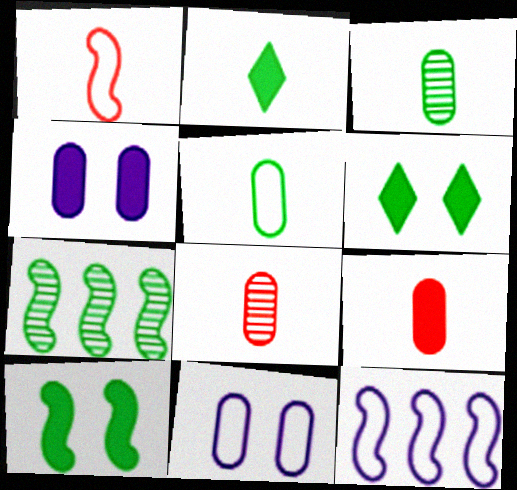[[5, 6, 7], 
[6, 8, 12]]